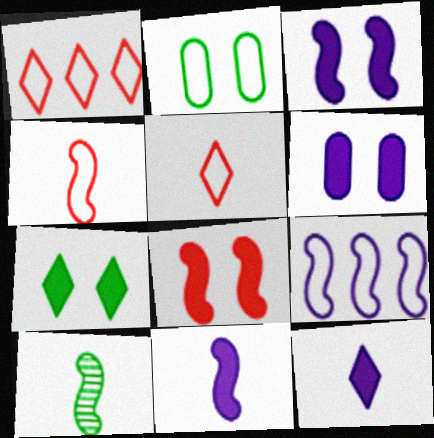[[1, 6, 10], 
[2, 5, 9], 
[4, 10, 11], 
[6, 7, 8], 
[8, 9, 10]]